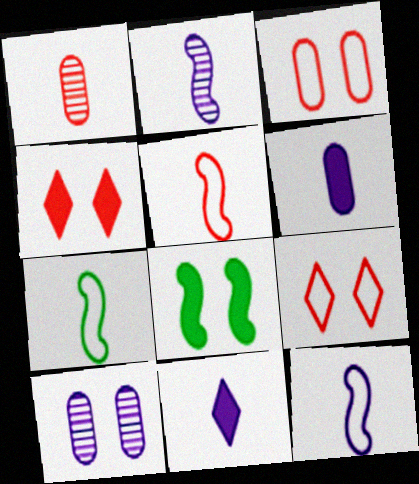[[1, 7, 11], 
[5, 7, 12], 
[8, 9, 10]]